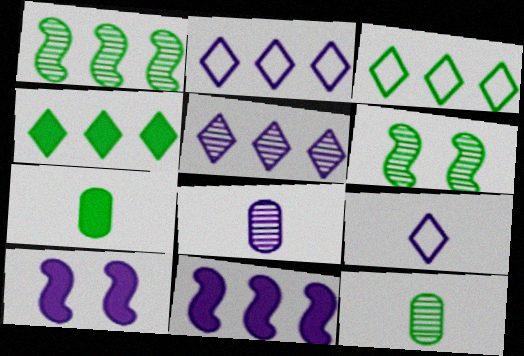[[2, 8, 10], 
[3, 6, 7]]